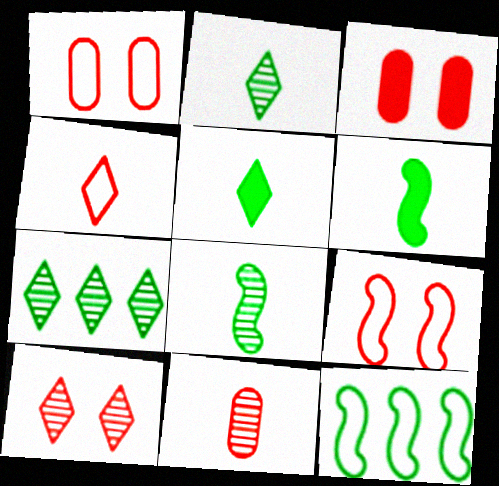[[3, 9, 10]]